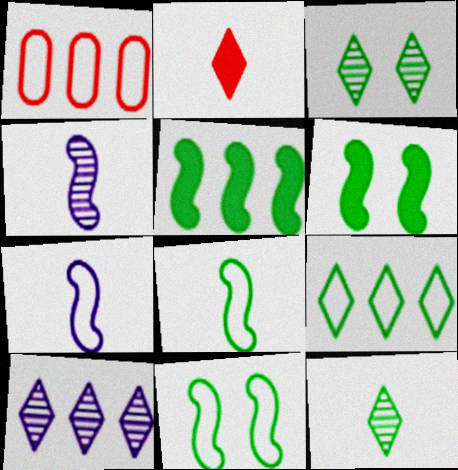[[1, 5, 10]]